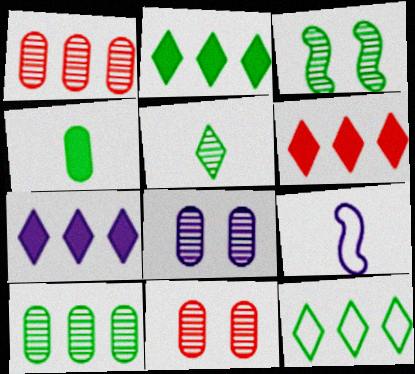[[2, 6, 7], 
[2, 9, 11], 
[3, 4, 12], 
[3, 5, 10], 
[7, 8, 9]]